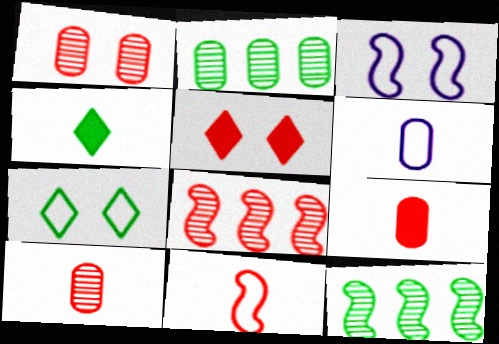[[5, 6, 12]]